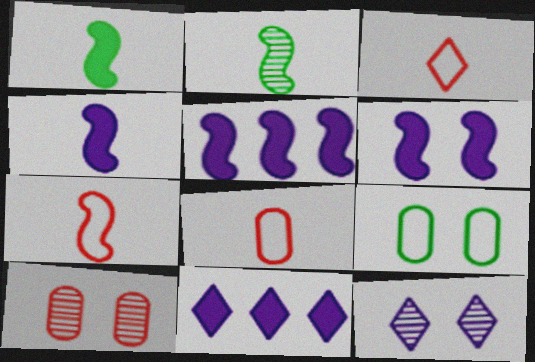[[2, 4, 7], 
[3, 7, 8], 
[4, 5, 6]]